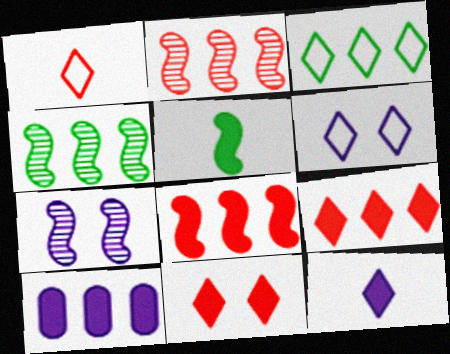[[1, 3, 6], 
[2, 3, 10], 
[5, 10, 11]]